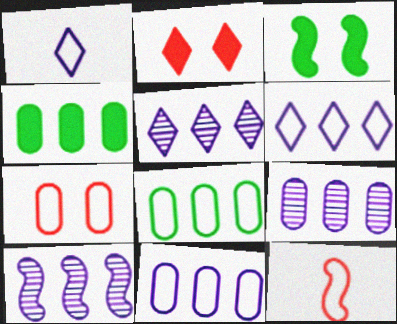[[3, 10, 12], 
[5, 9, 10]]